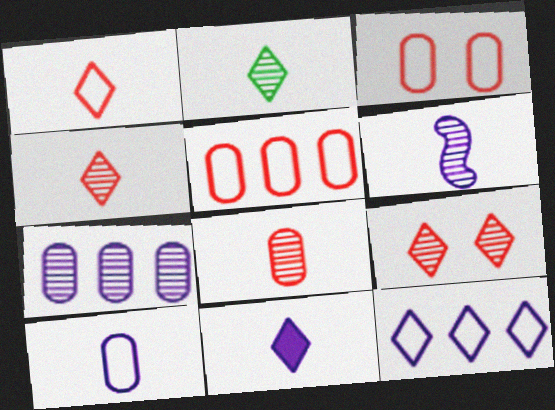[[1, 2, 11], 
[2, 6, 8], 
[6, 10, 11]]